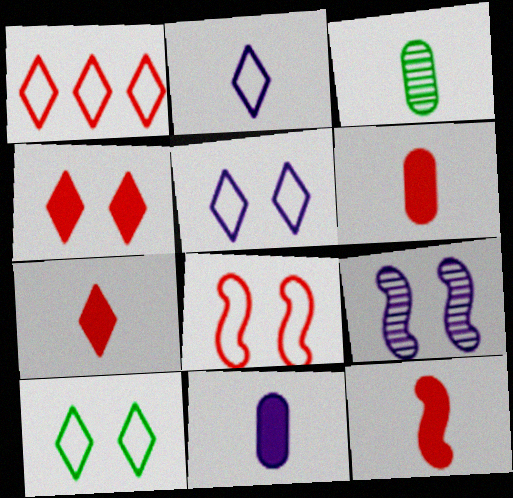[[1, 2, 10], 
[2, 3, 12], 
[6, 7, 12]]